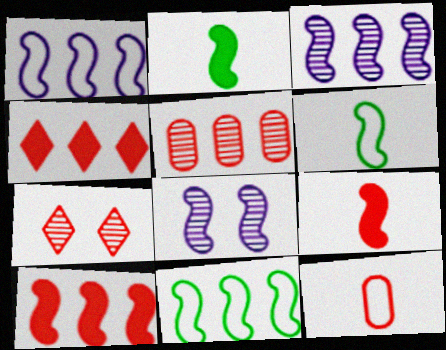[[3, 10, 11], 
[6, 8, 10], 
[7, 10, 12], 
[8, 9, 11]]